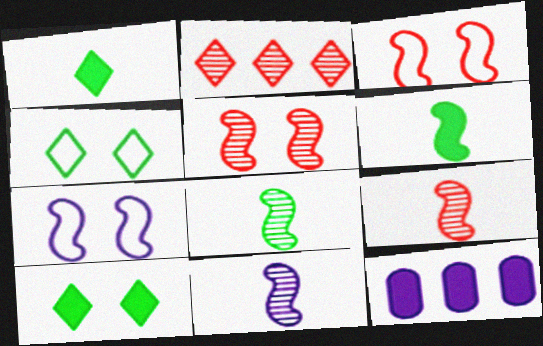[[4, 9, 12], 
[8, 9, 11]]